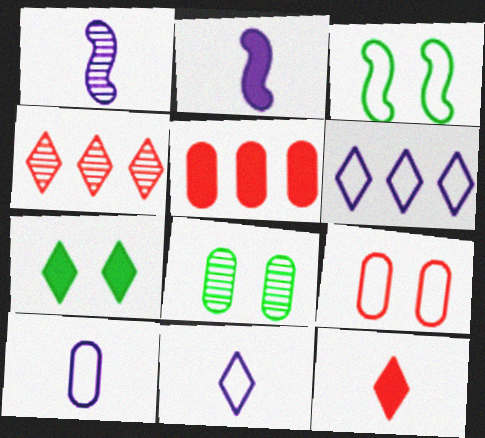[[1, 4, 8], 
[2, 5, 7], 
[3, 7, 8], 
[4, 7, 11], 
[5, 8, 10]]